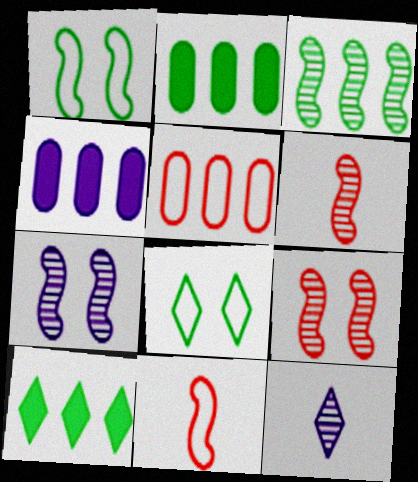[[3, 6, 7], 
[4, 6, 8]]